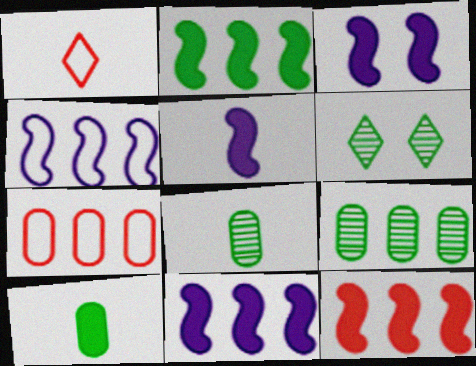[[1, 3, 9], 
[1, 5, 8], 
[2, 11, 12], 
[3, 5, 11], 
[5, 6, 7]]